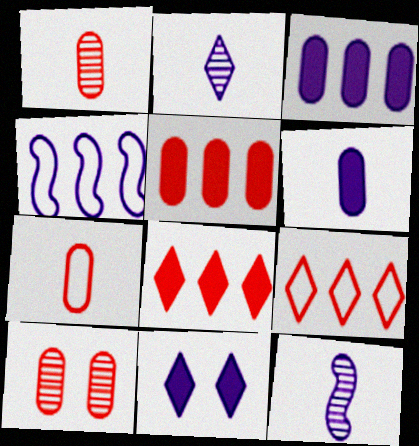[[5, 7, 10]]